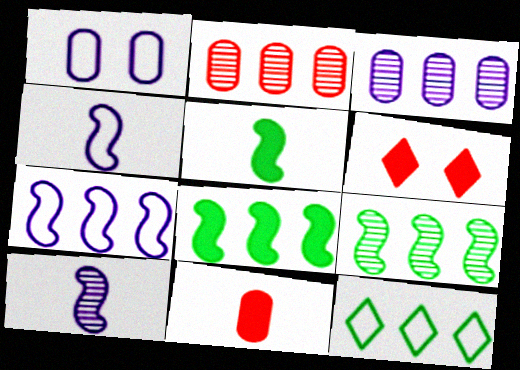[]